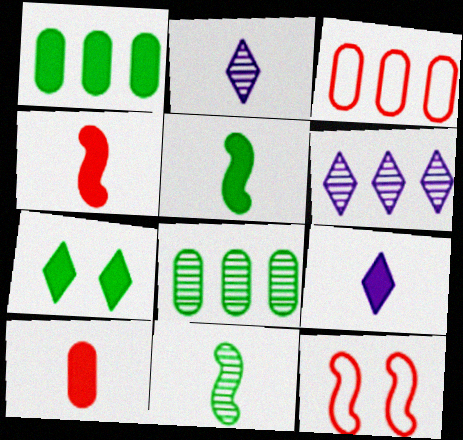[[1, 2, 12], 
[1, 5, 7], 
[5, 9, 10], 
[8, 9, 12]]